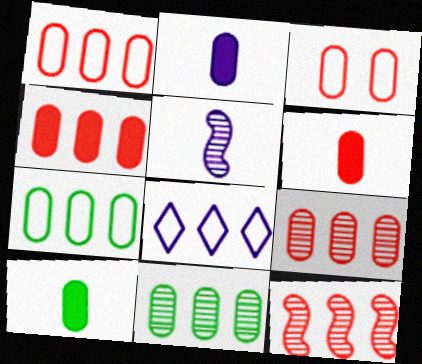[[1, 4, 9], 
[2, 3, 11], 
[2, 6, 10], 
[3, 6, 9]]